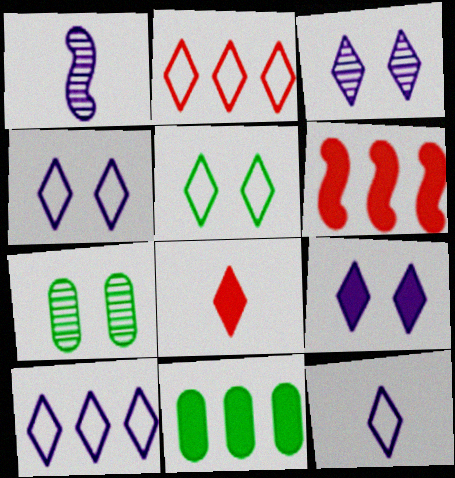[[2, 5, 12], 
[3, 4, 9], 
[4, 10, 12], 
[6, 7, 12]]